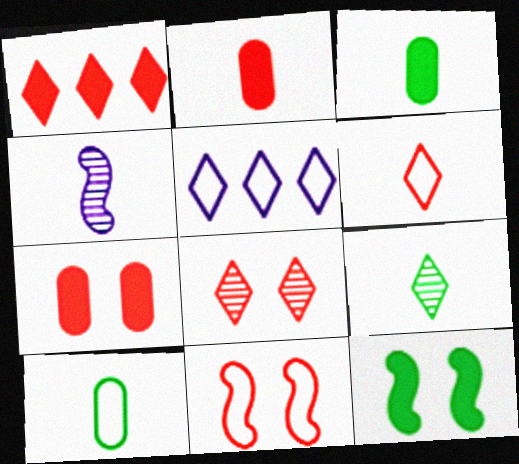[[1, 6, 8], 
[3, 4, 6], 
[5, 10, 11], 
[7, 8, 11]]